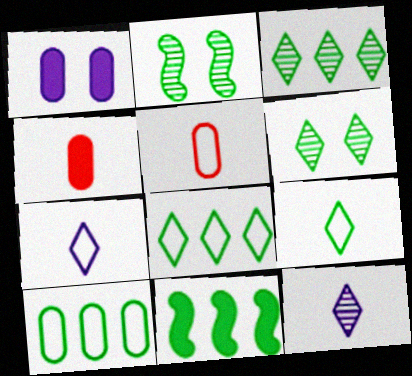[[3, 10, 11]]